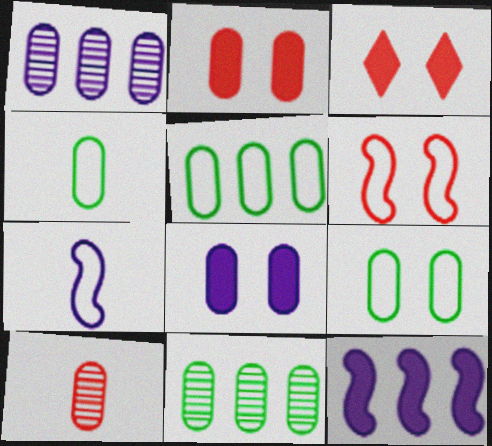[[1, 2, 4], 
[3, 7, 11], 
[4, 5, 9], 
[5, 8, 10]]